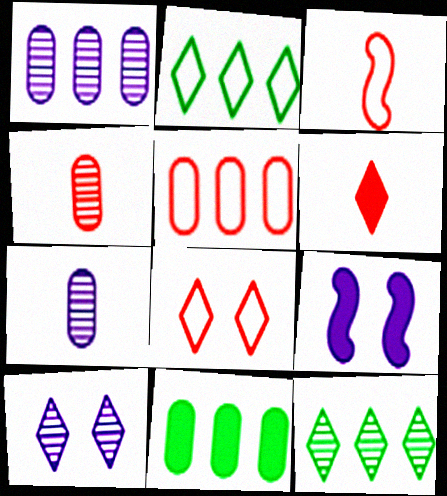[[1, 5, 11], 
[2, 4, 9], 
[2, 6, 10], 
[3, 4, 6], 
[3, 5, 8], 
[3, 10, 11], 
[6, 9, 11]]